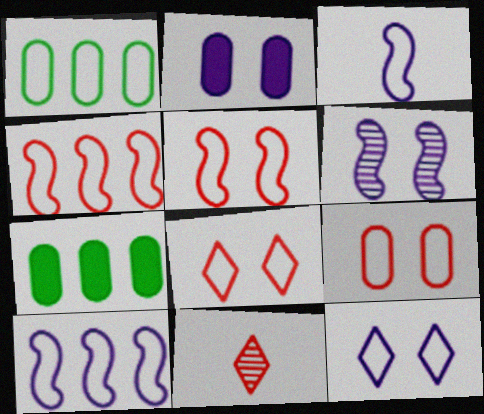[[1, 3, 8], 
[2, 6, 12], 
[5, 8, 9]]